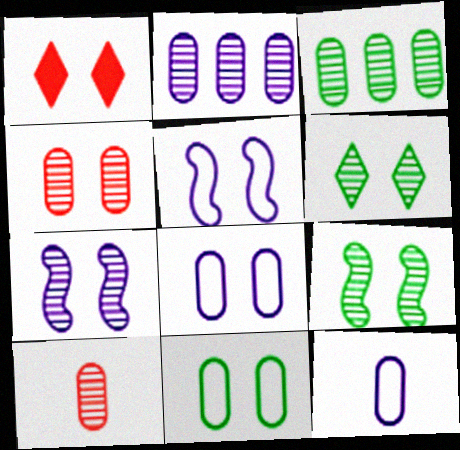[[1, 7, 11], 
[1, 8, 9], 
[4, 6, 7]]